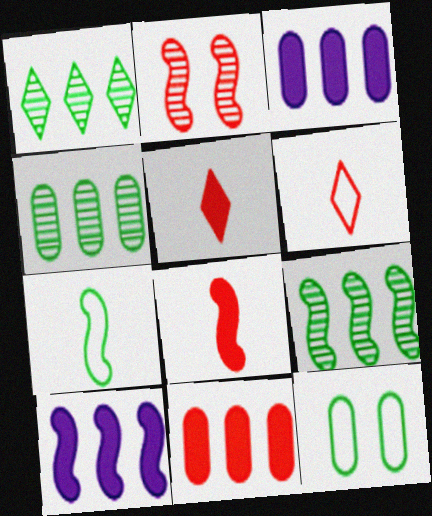[[1, 4, 9], 
[2, 6, 11], 
[2, 7, 10]]